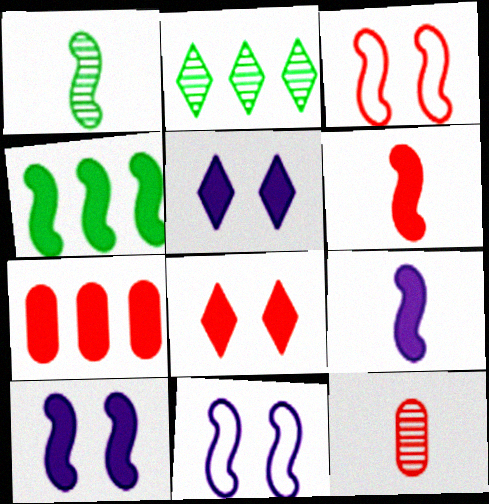[[4, 6, 10], 
[6, 7, 8]]